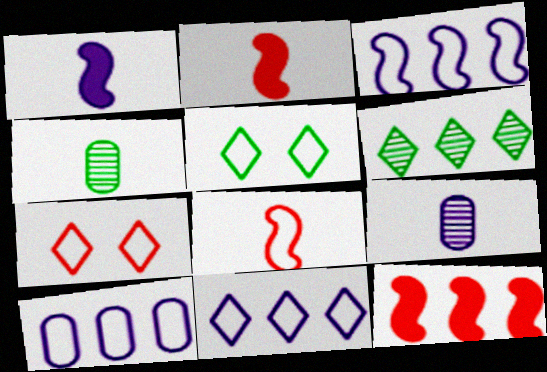[[3, 10, 11], 
[5, 8, 10], 
[5, 9, 12], 
[6, 10, 12]]